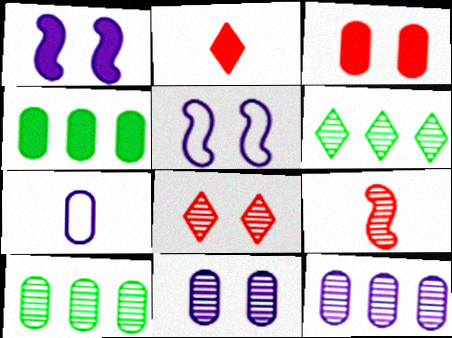[[1, 2, 4], 
[2, 5, 10], 
[3, 7, 10], 
[6, 9, 11]]